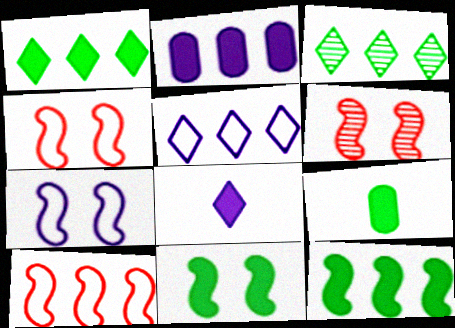[[1, 9, 11], 
[2, 3, 10], 
[5, 6, 9], 
[6, 7, 11]]